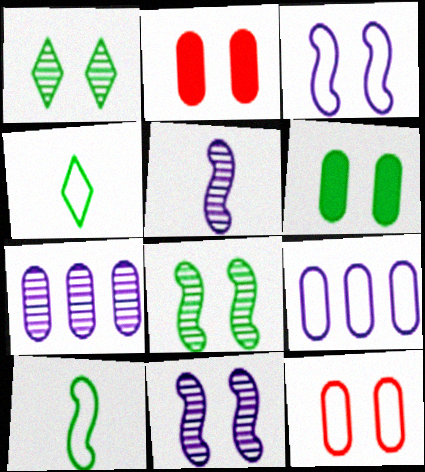[[1, 2, 3]]